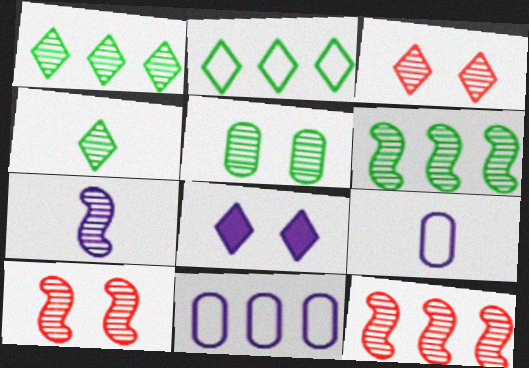[[4, 5, 6], 
[6, 7, 10], 
[7, 8, 11]]